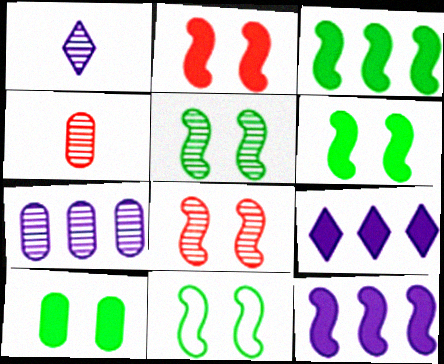[[4, 9, 11], 
[5, 6, 11]]